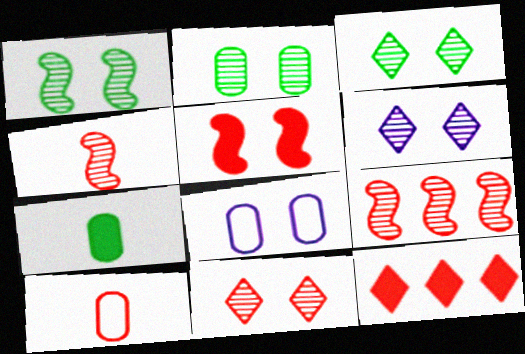[[1, 2, 3], 
[3, 5, 8], 
[3, 6, 11]]